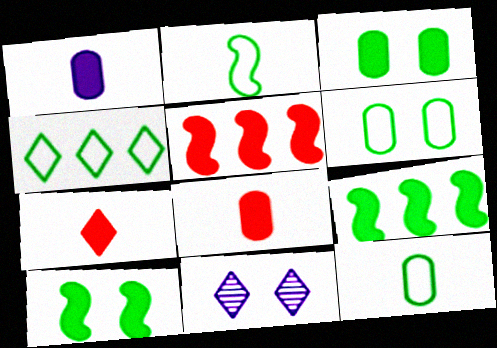[[2, 4, 6], 
[4, 7, 11], 
[5, 11, 12]]